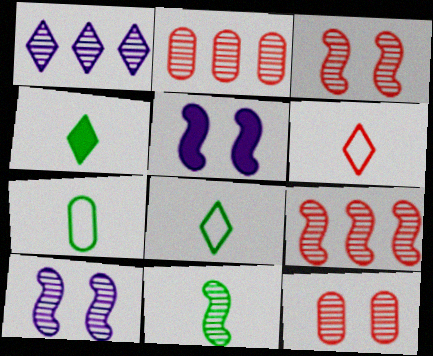[[1, 11, 12], 
[2, 5, 8], 
[4, 7, 11], 
[9, 10, 11]]